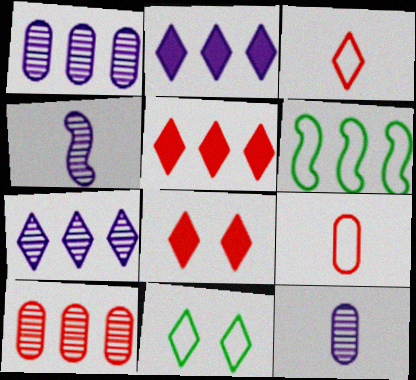[[1, 5, 6], 
[2, 6, 10], 
[6, 8, 12]]